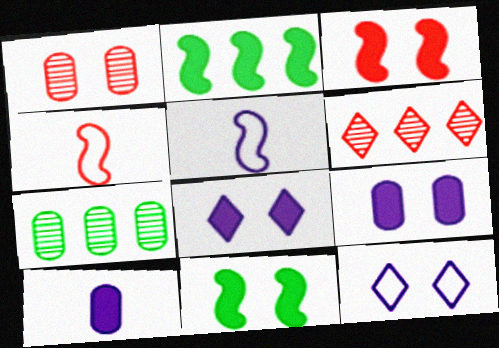[[1, 11, 12], 
[4, 7, 8]]